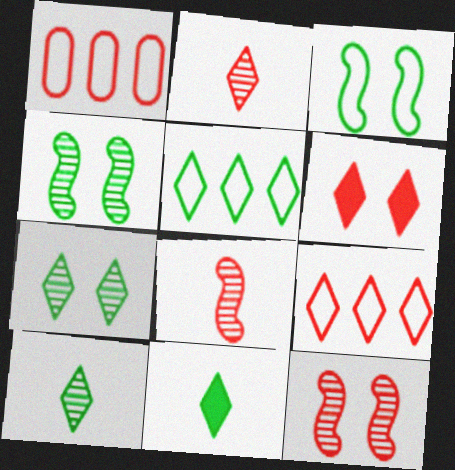[[1, 6, 8], 
[2, 6, 9], 
[5, 7, 11]]